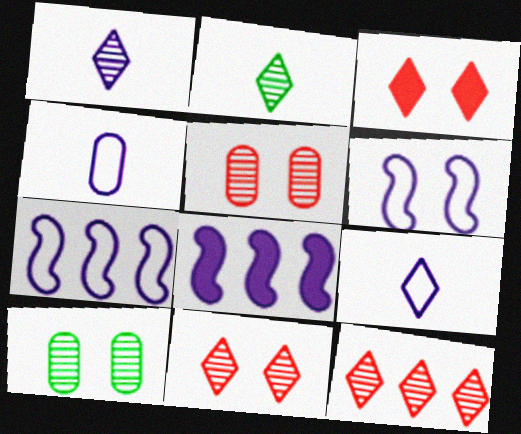[[3, 6, 10]]